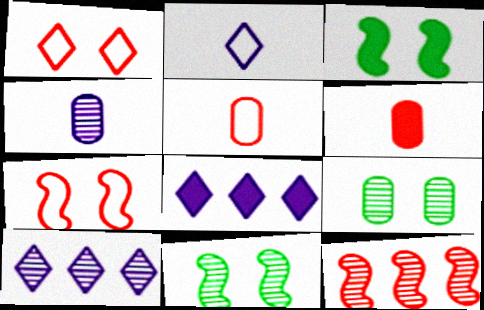[[1, 6, 12], 
[3, 5, 10], 
[3, 6, 8], 
[5, 8, 11]]